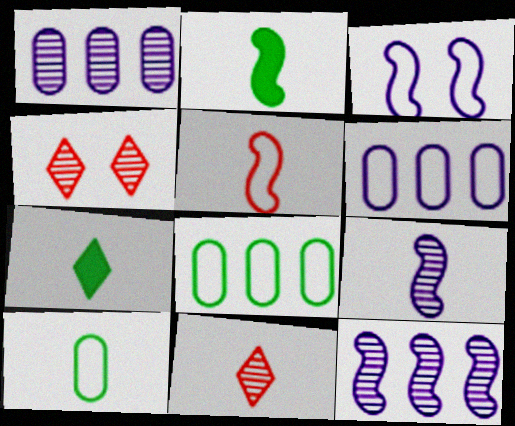[[2, 4, 6], 
[2, 5, 9]]